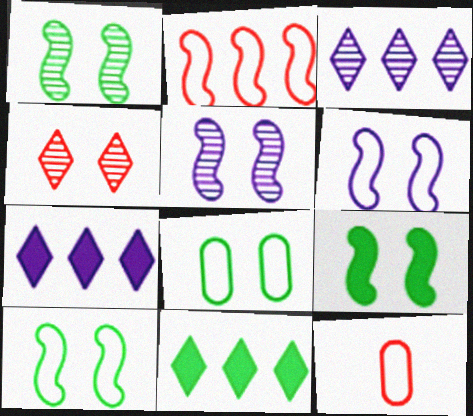[[1, 7, 12], 
[1, 9, 10], 
[3, 9, 12], 
[5, 11, 12]]